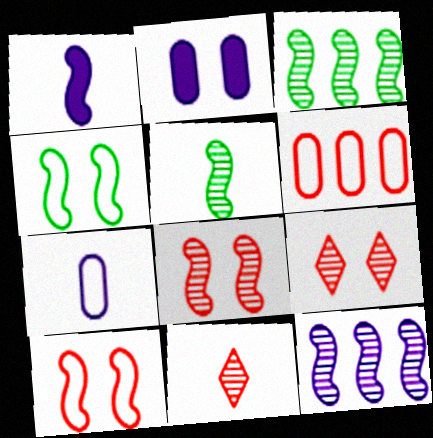[[1, 3, 10], 
[2, 4, 9], 
[5, 8, 12]]